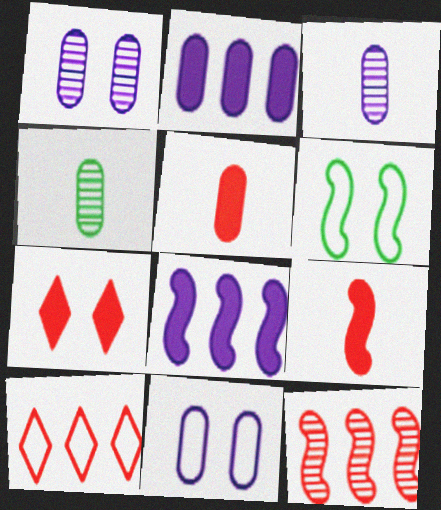[[1, 6, 7], 
[2, 3, 11]]